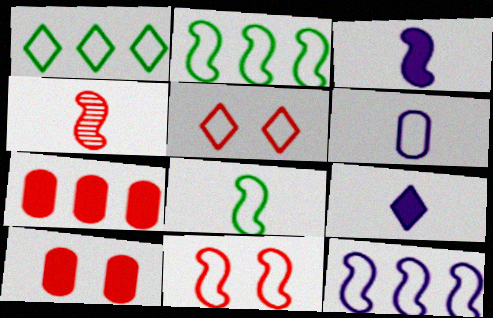[[1, 6, 11], 
[2, 5, 6], 
[3, 4, 8], 
[4, 5, 7], 
[8, 11, 12]]